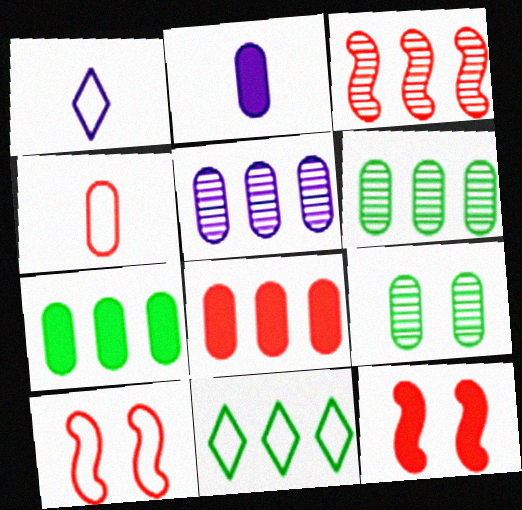[[1, 6, 12]]